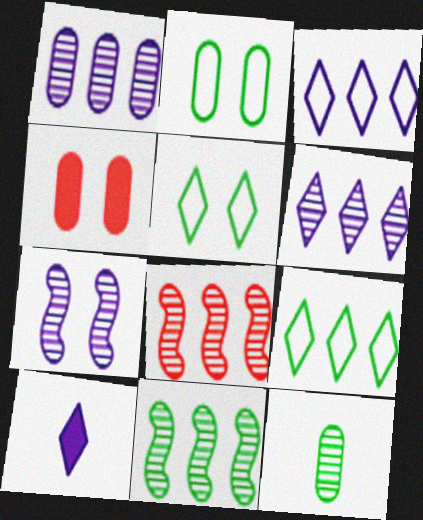[[2, 8, 10], 
[4, 5, 7]]